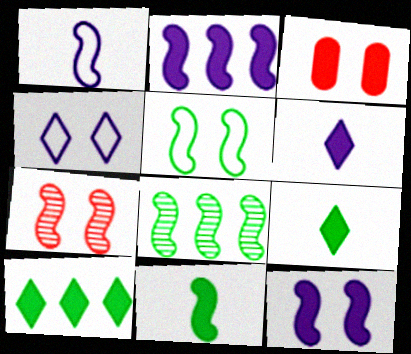[[2, 3, 9], 
[5, 7, 12], 
[5, 8, 11]]